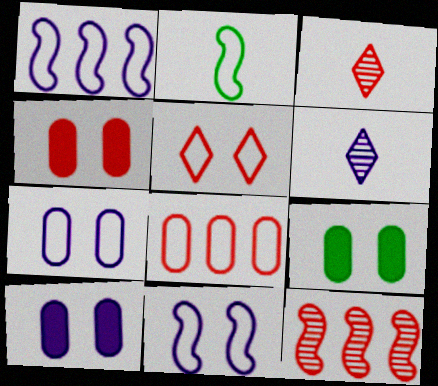[[1, 3, 9], 
[1, 6, 10], 
[4, 9, 10]]